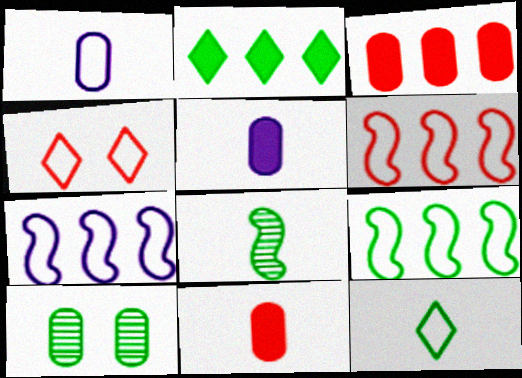[[1, 3, 10], 
[1, 4, 9], 
[6, 7, 9]]